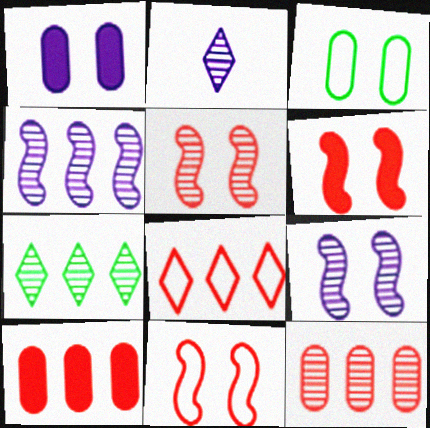[[4, 7, 12], 
[5, 6, 11]]